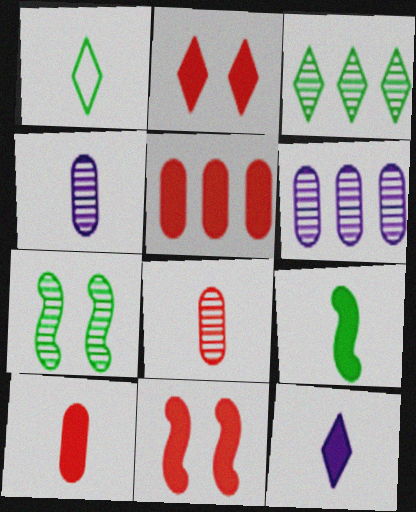[[1, 6, 11], 
[9, 10, 12]]